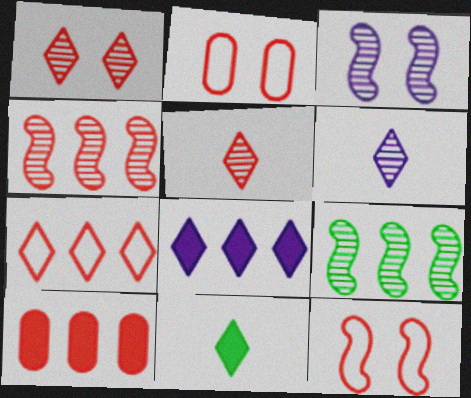[[4, 7, 10], 
[5, 10, 12]]